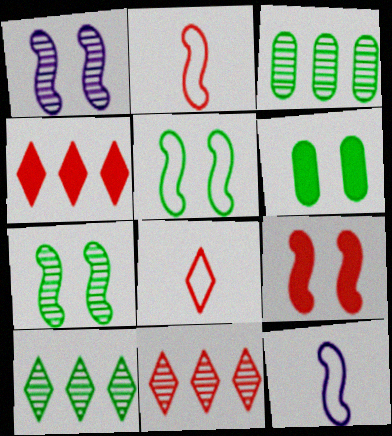[[1, 5, 9], 
[6, 11, 12]]